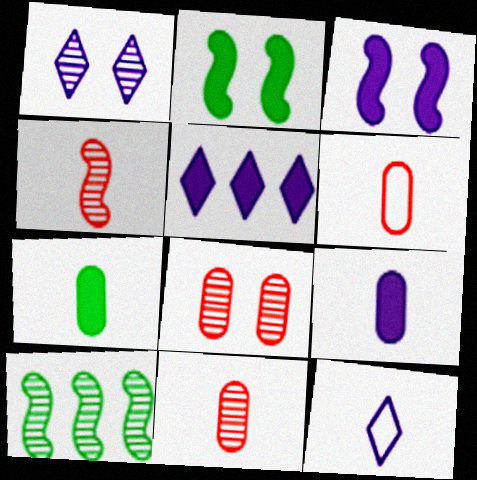[[1, 5, 12], 
[1, 10, 11], 
[3, 5, 9], 
[4, 7, 12]]